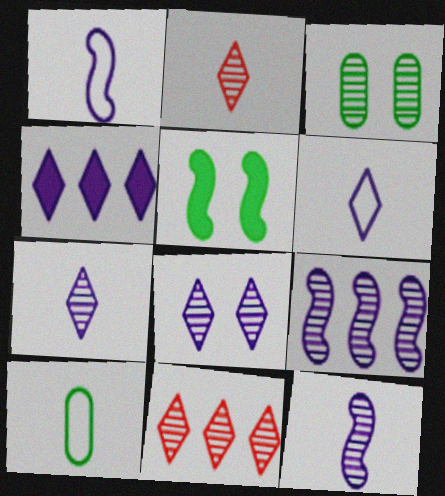[[2, 3, 9], 
[3, 11, 12], 
[4, 6, 8]]